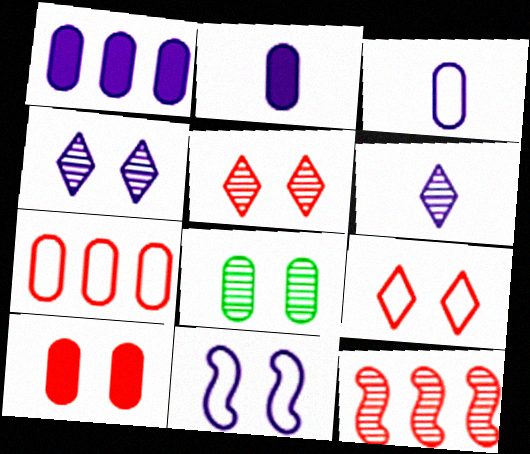[[1, 6, 11], 
[2, 7, 8], 
[6, 8, 12]]